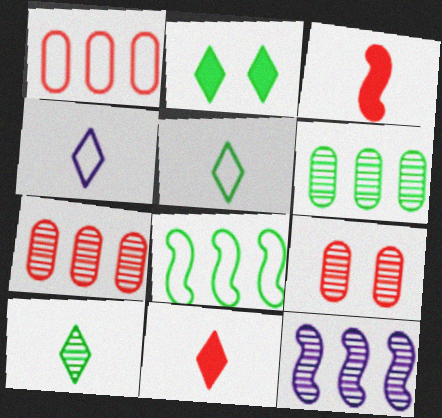[[4, 10, 11], 
[9, 10, 12]]